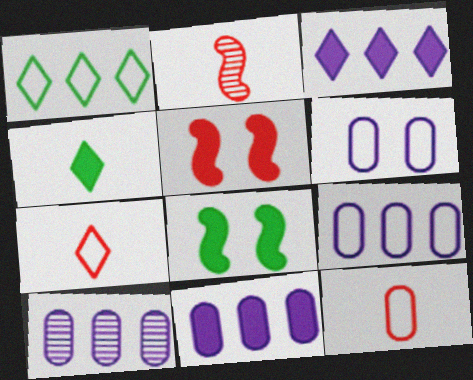[[4, 5, 11], 
[7, 8, 10], 
[9, 10, 11]]